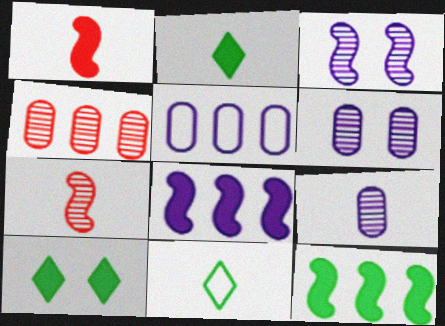[[1, 9, 11], 
[5, 7, 10]]